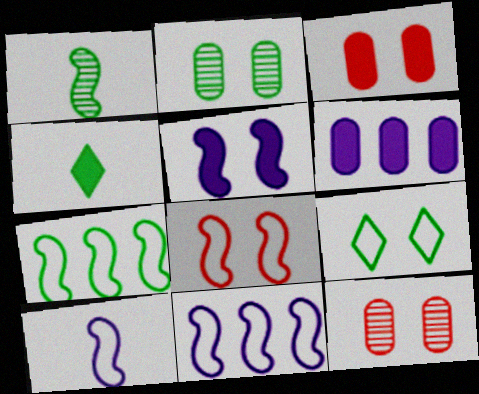[[2, 4, 7], 
[4, 11, 12], 
[5, 9, 12], 
[7, 8, 10]]